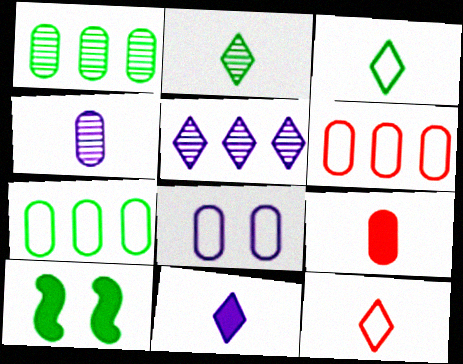[[1, 3, 10], 
[1, 8, 9], 
[2, 7, 10], 
[2, 11, 12]]